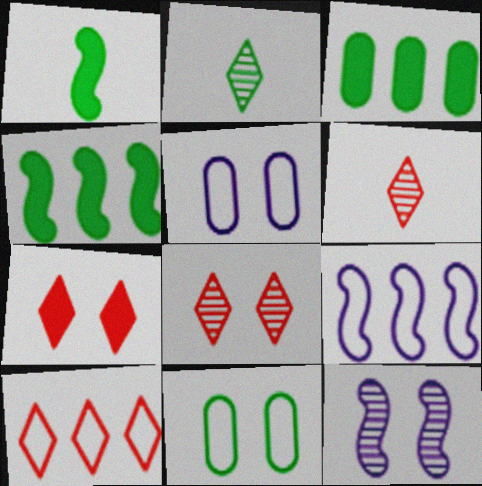[[2, 4, 11], 
[4, 5, 6], 
[6, 7, 10], 
[7, 11, 12]]